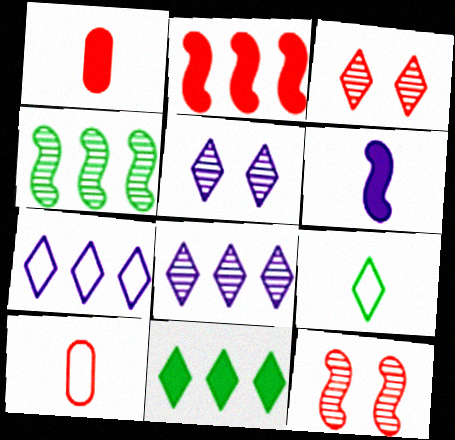[[2, 3, 10]]